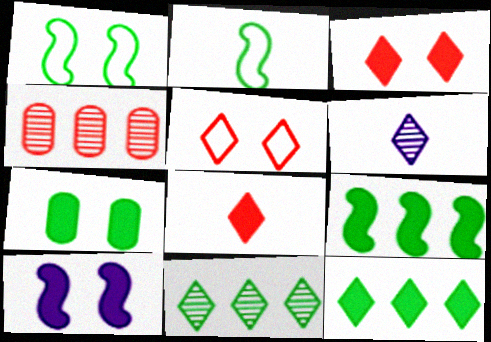[[2, 7, 11], 
[3, 7, 10], 
[5, 6, 12]]